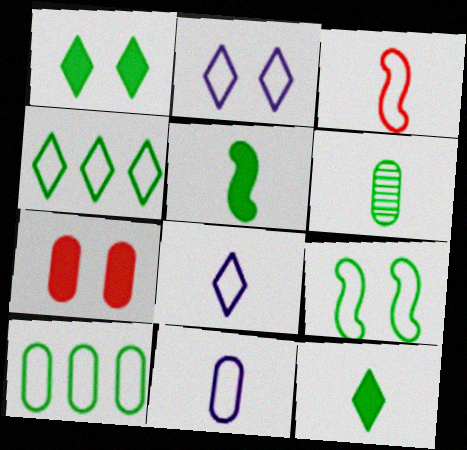[[2, 3, 10]]